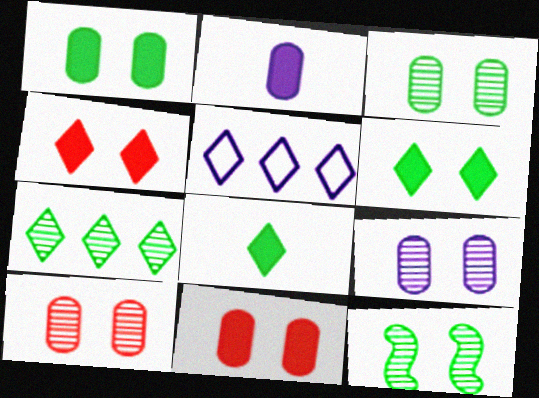[[3, 9, 10]]